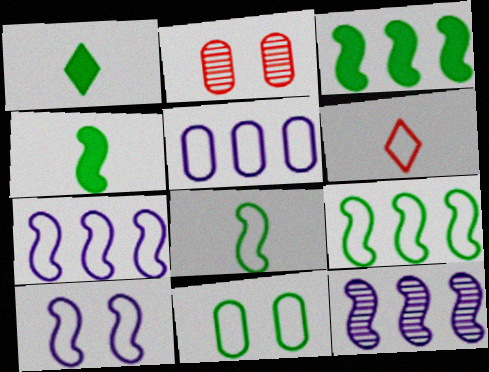[[1, 2, 7], 
[6, 7, 11]]